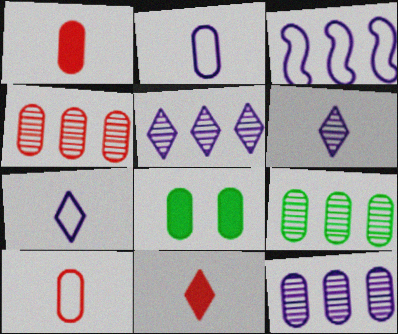[[2, 4, 8], 
[4, 9, 12], 
[8, 10, 12]]